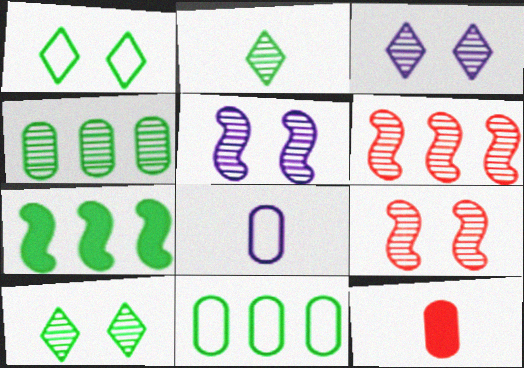[]